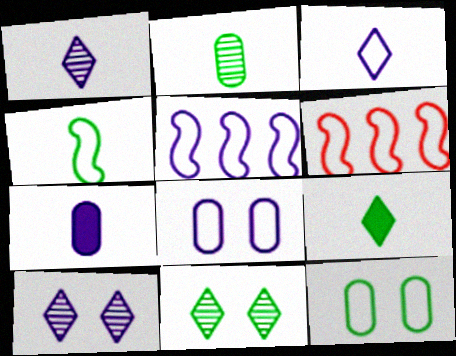[[2, 4, 9], 
[3, 5, 8], 
[3, 6, 12], 
[5, 7, 10], 
[6, 7, 11]]